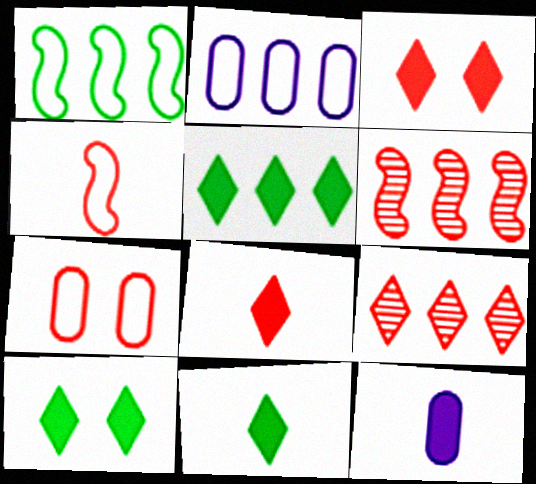[[2, 5, 6], 
[5, 10, 11], 
[6, 7, 8]]